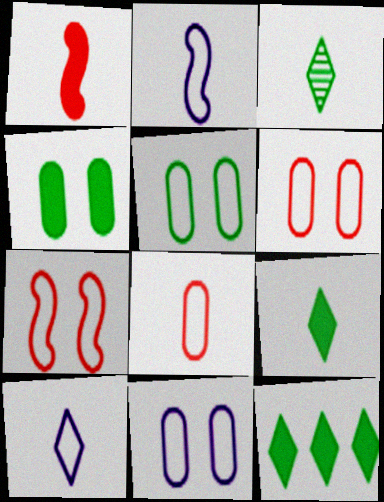[[5, 6, 11]]